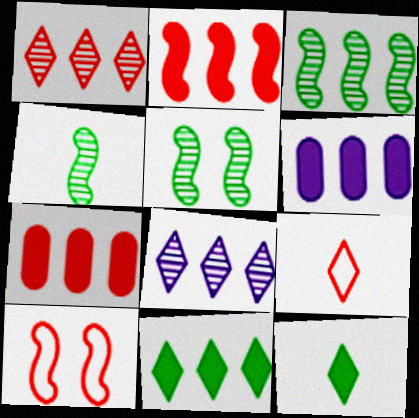[[2, 6, 11], 
[3, 4, 5], 
[5, 6, 9]]